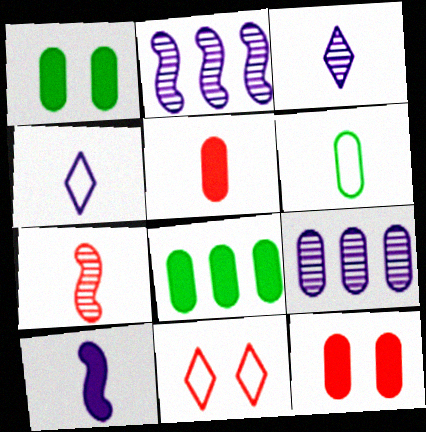[[6, 9, 12]]